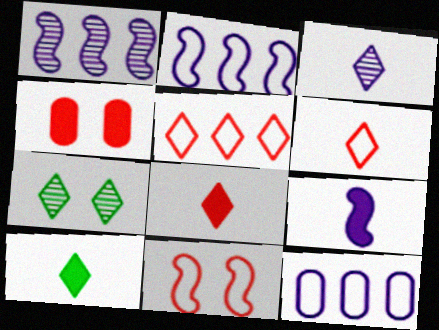[[3, 6, 10]]